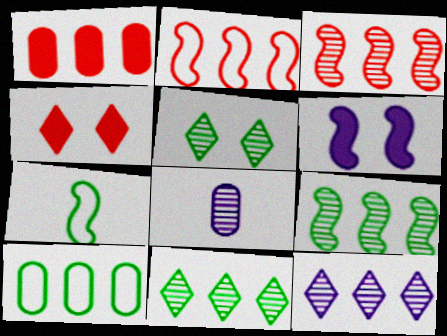[[3, 5, 8], 
[3, 6, 7]]